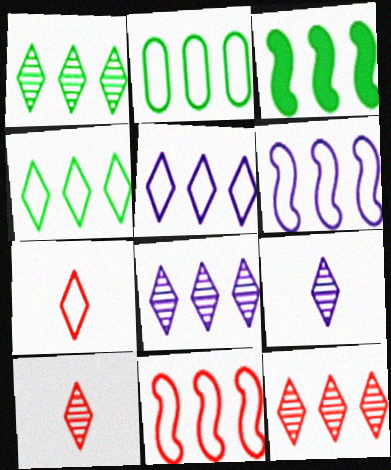[[1, 2, 3], 
[1, 8, 12], 
[2, 5, 11]]